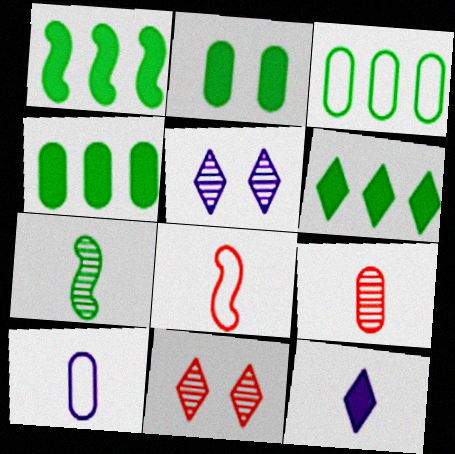[[1, 4, 6], 
[1, 10, 11], 
[4, 5, 8]]